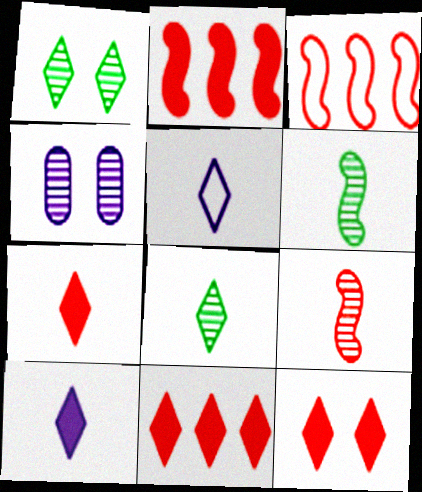[[1, 5, 11], 
[5, 7, 8], 
[7, 11, 12]]